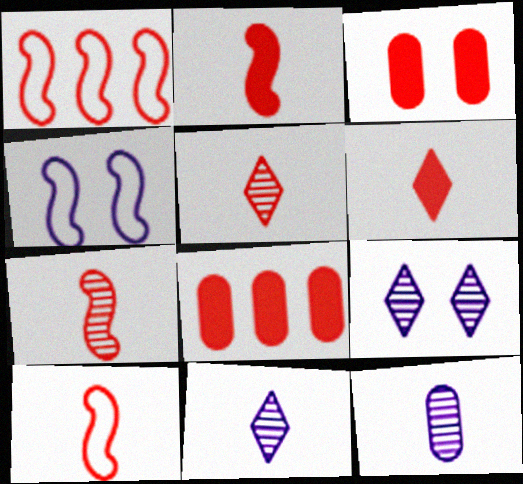[[1, 3, 5], 
[2, 7, 10]]